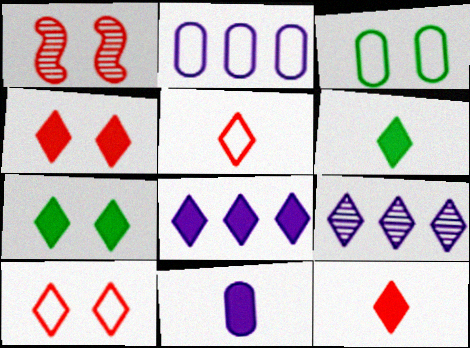[[1, 2, 6], 
[4, 6, 8], 
[5, 7, 9], 
[6, 9, 10], 
[7, 8, 12]]